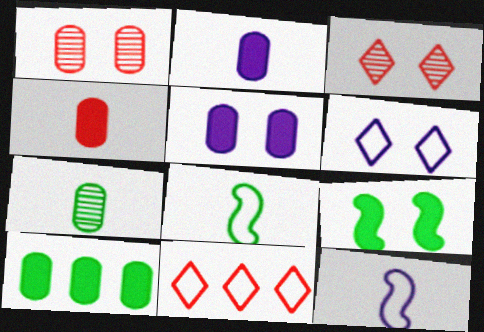[[1, 6, 9], 
[3, 10, 12], 
[4, 5, 10]]